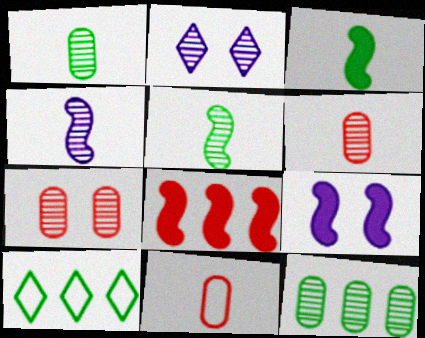[[3, 8, 9], 
[6, 9, 10]]